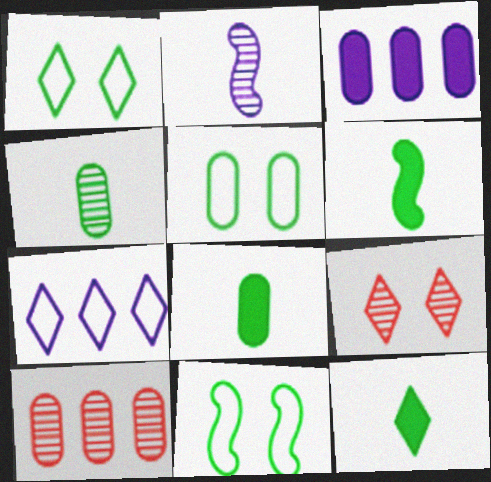[[1, 5, 11], 
[6, 8, 12], 
[7, 9, 12]]